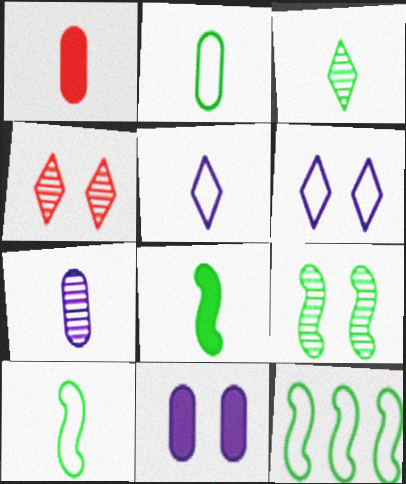[[1, 2, 7], 
[2, 3, 8], 
[8, 9, 12]]